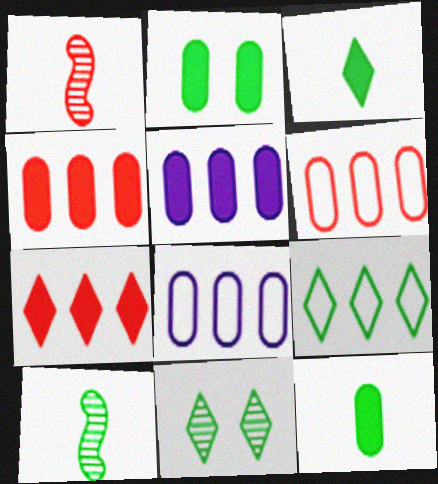[[2, 9, 10], 
[3, 9, 11]]